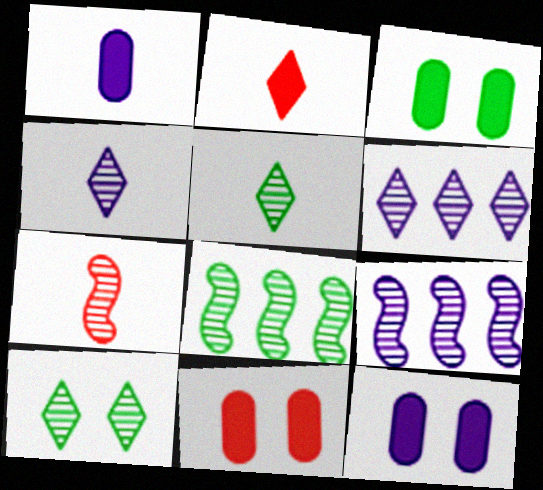[[3, 11, 12]]